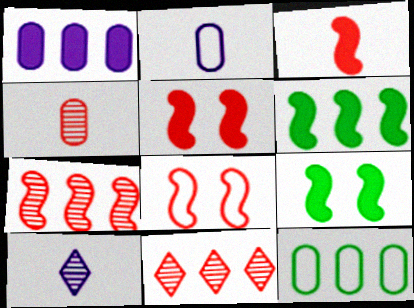[[2, 9, 11], 
[3, 7, 8], 
[5, 10, 12]]